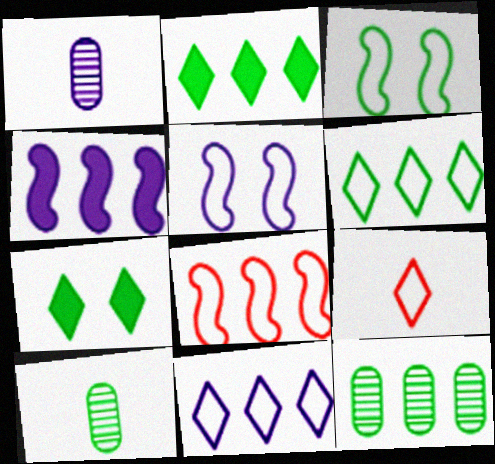[[1, 7, 8], 
[2, 3, 10]]